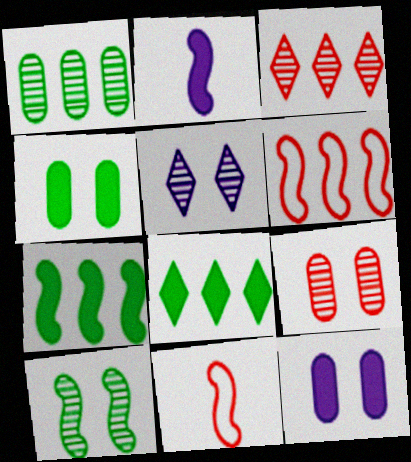[[2, 6, 10], 
[5, 9, 10]]